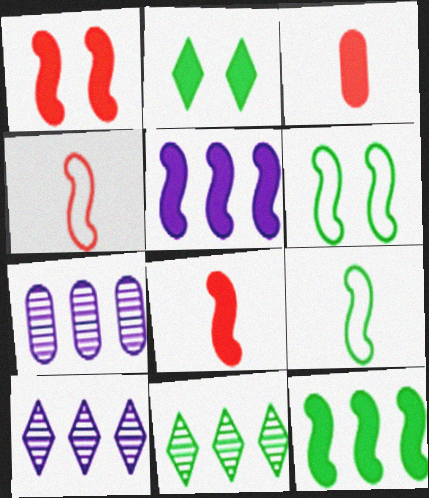[[2, 3, 5], 
[2, 4, 7], 
[3, 6, 10]]